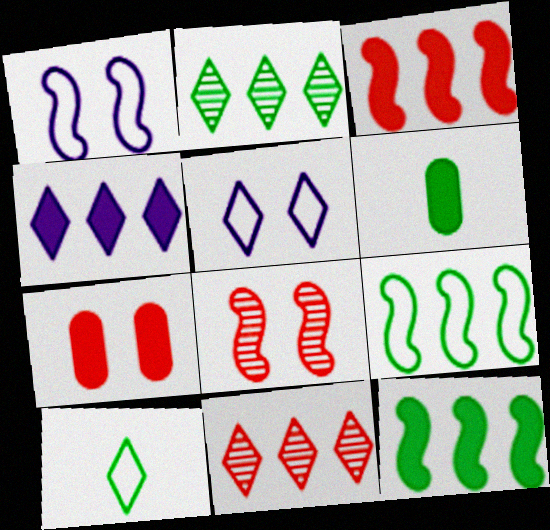[[1, 6, 11]]